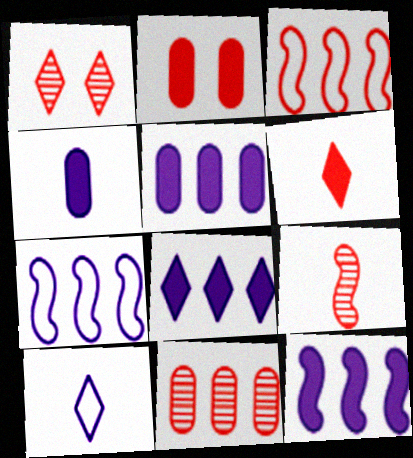[[1, 9, 11], 
[5, 8, 12]]